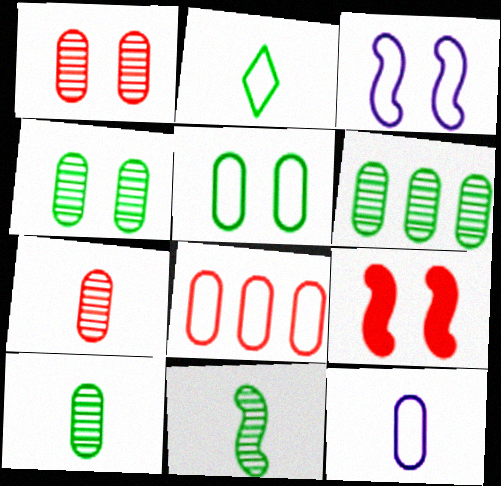[[2, 3, 8], 
[4, 6, 10], 
[5, 8, 12]]